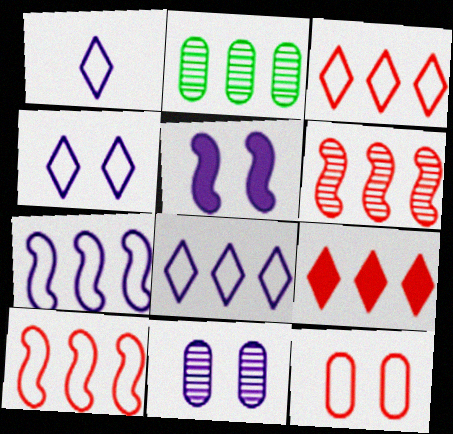[[1, 4, 8], 
[2, 7, 9], 
[4, 5, 11]]